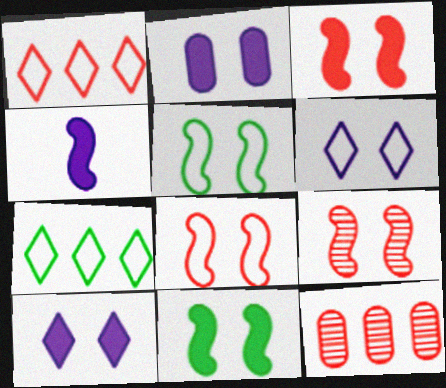[[3, 8, 9]]